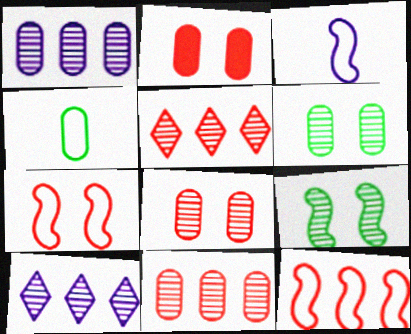[[1, 2, 4]]